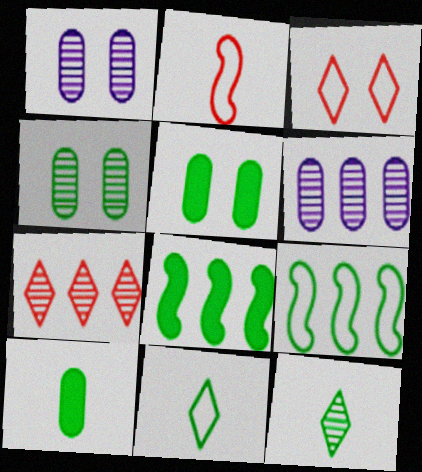[[4, 8, 11], 
[5, 9, 12]]